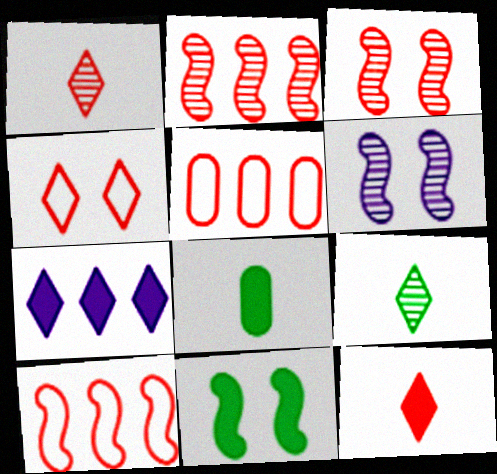[[3, 5, 12], 
[4, 7, 9]]